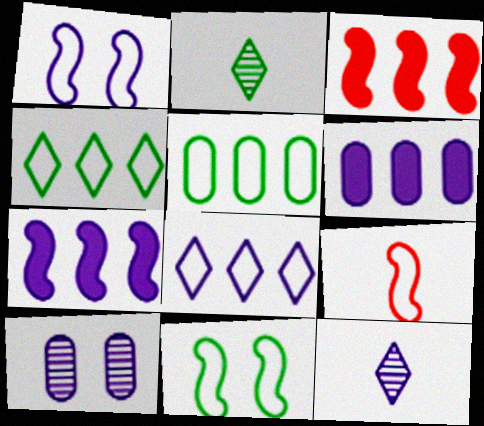[[1, 6, 12]]